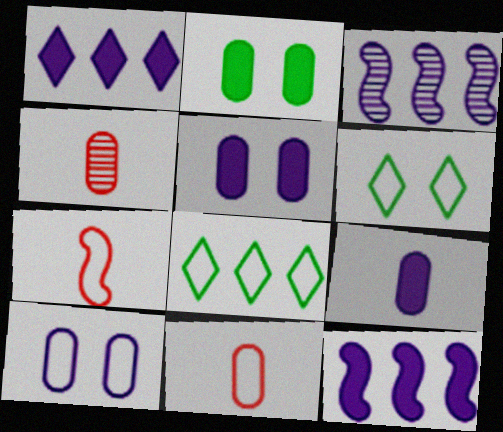[[4, 6, 12], 
[7, 8, 10]]